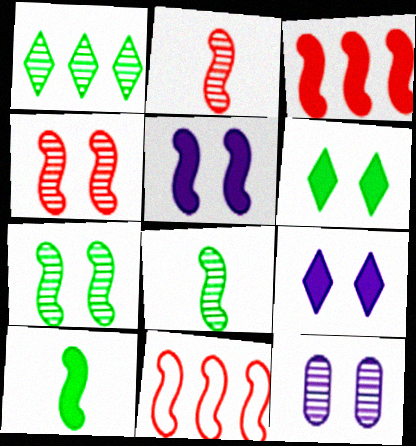[[1, 2, 12], 
[3, 5, 10], 
[5, 8, 11]]